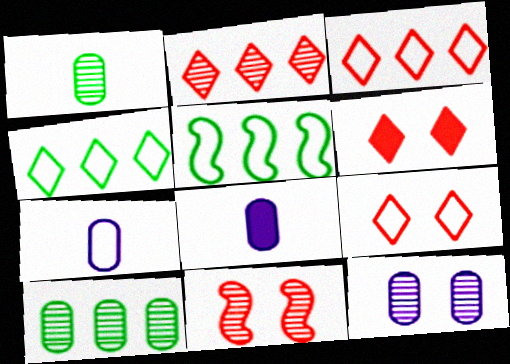[[4, 8, 11], 
[5, 7, 9]]